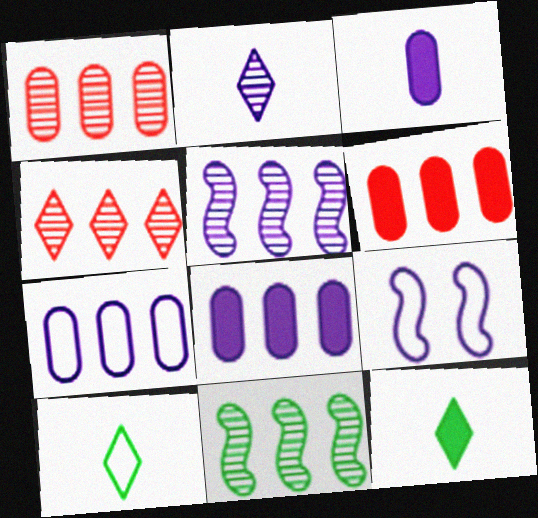[[1, 9, 12], 
[2, 8, 9]]